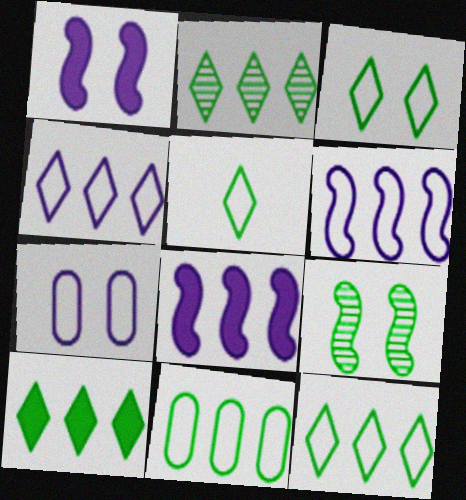[[2, 10, 12], 
[3, 5, 12]]